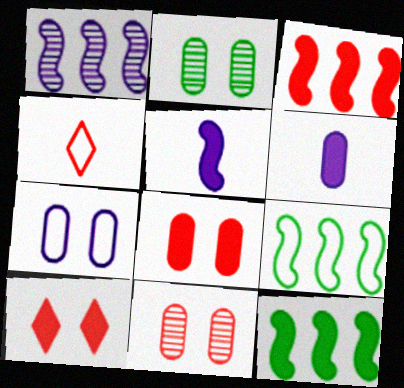[[1, 3, 9], 
[2, 7, 8], 
[3, 4, 11], 
[4, 7, 9], 
[6, 10, 12]]